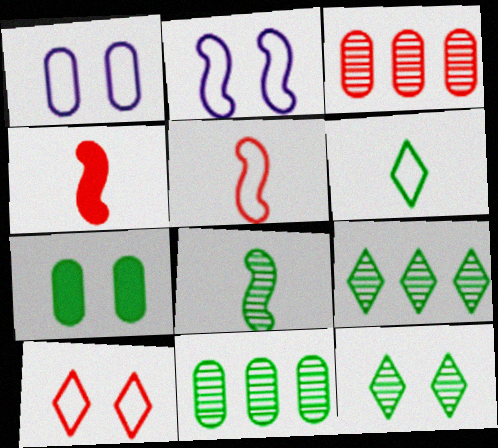[[1, 4, 9], 
[3, 4, 10], 
[8, 11, 12]]